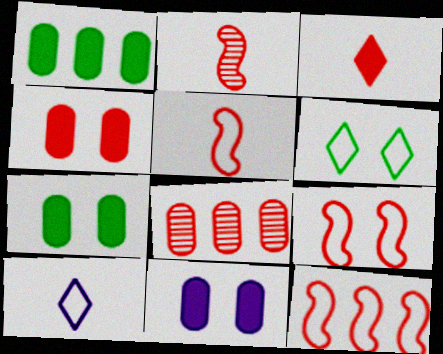[[3, 8, 9], 
[4, 7, 11], 
[5, 9, 12]]